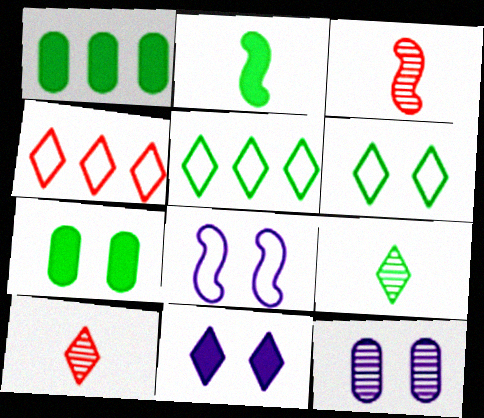[[1, 8, 10], 
[2, 4, 12], 
[4, 9, 11], 
[5, 10, 11], 
[8, 11, 12]]